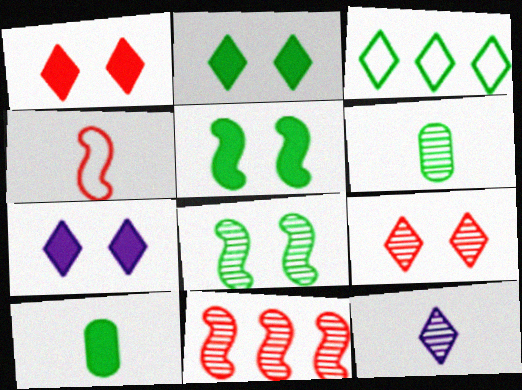[[1, 2, 7], 
[1, 3, 12], 
[3, 5, 6], 
[3, 8, 10], 
[4, 10, 12]]